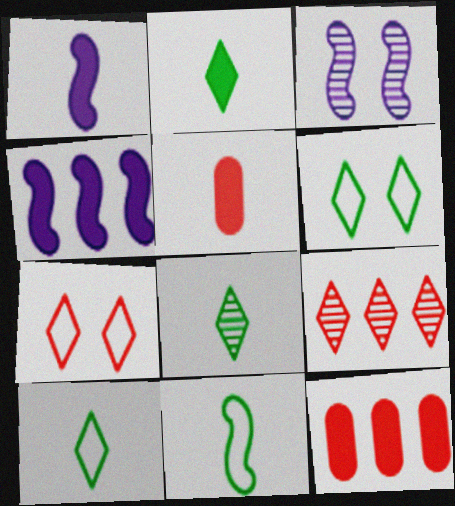[[1, 2, 5], 
[2, 8, 10], 
[3, 10, 12]]